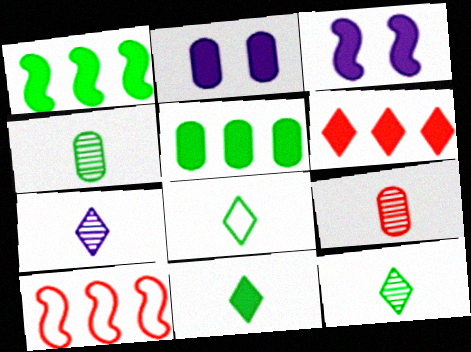[[2, 10, 12], 
[8, 11, 12]]